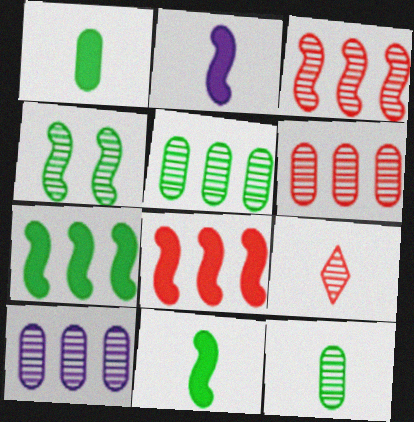[[4, 9, 10], 
[5, 6, 10]]